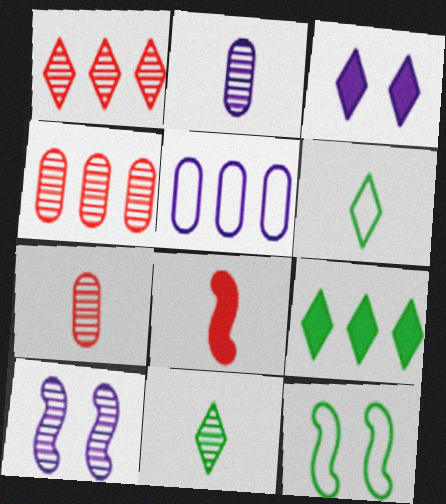[[1, 3, 6], 
[2, 6, 8], 
[4, 10, 11]]